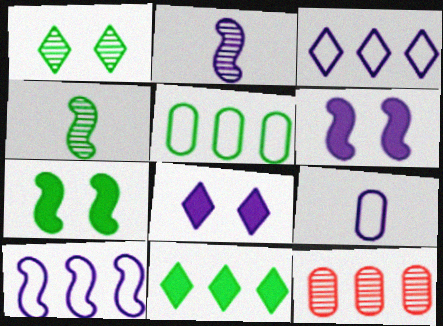[[1, 2, 12], 
[2, 6, 10], 
[10, 11, 12]]